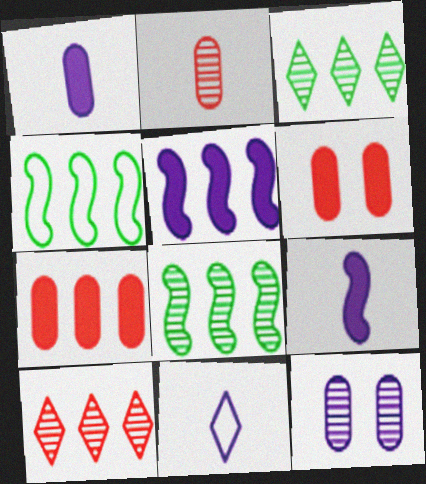[[5, 11, 12], 
[6, 8, 11]]